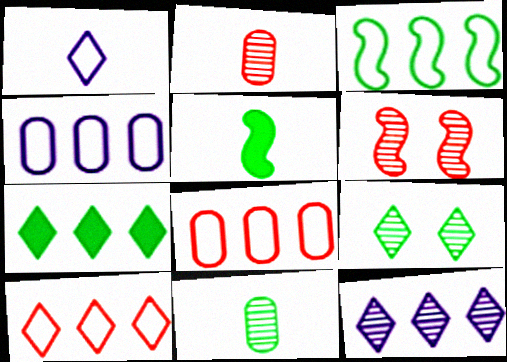[[1, 2, 5], 
[3, 4, 10], 
[6, 11, 12], 
[7, 10, 12]]